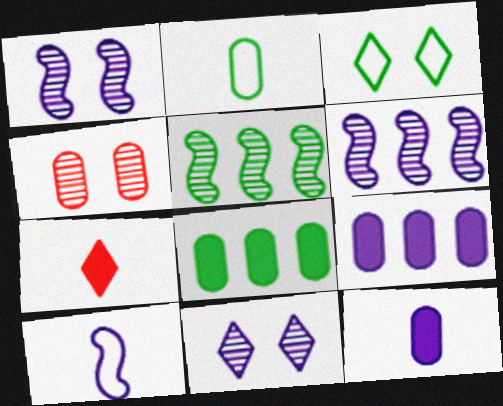[[2, 4, 9], 
[9, 10, 11]]